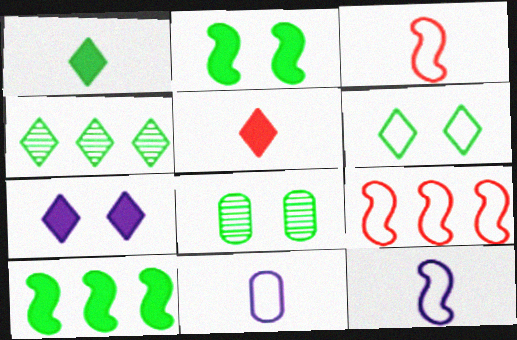[[1, 4, 6], 
[2, 6, 8], 
[6, 9, 11]]